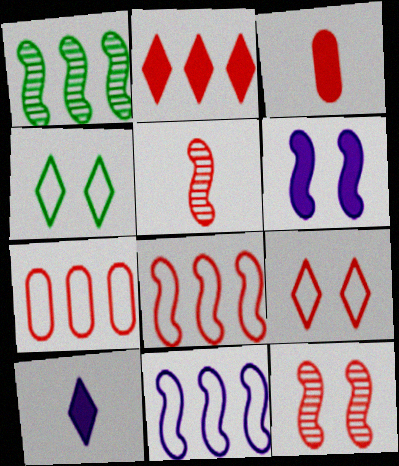[]